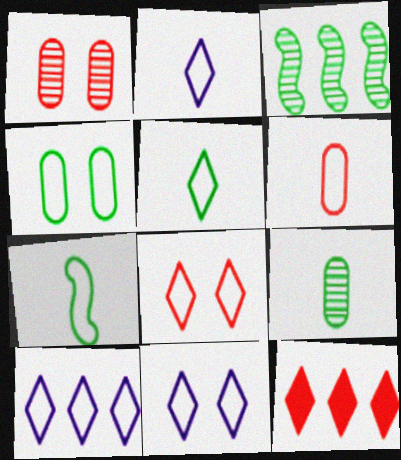[[2, 6, 7], 
[2, 10, 11], 
[5, 8, 10]]